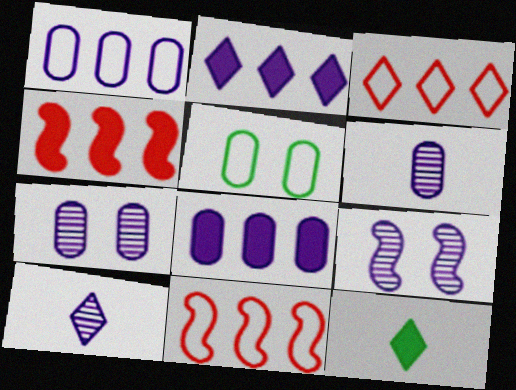[[4, 5, 10], 
[7, 11, 12]]